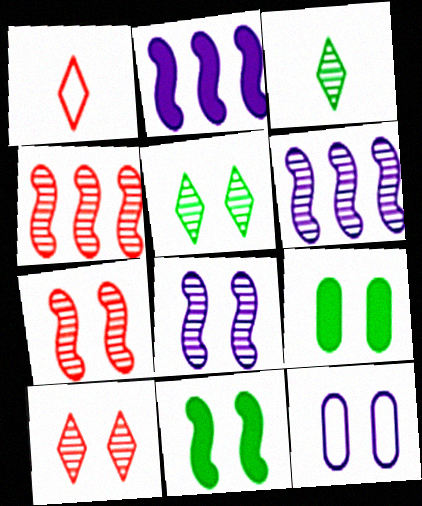[[1, 6, 9], 
[10, 11, 12]]